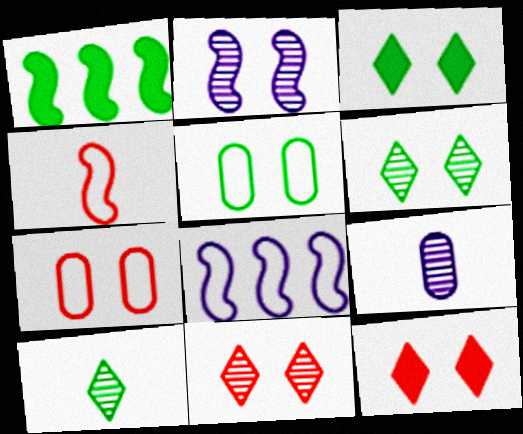[[1, 2, 4], 
[1, 5, 10], 
[2, 3, 7], 
[2, 5, 12]]